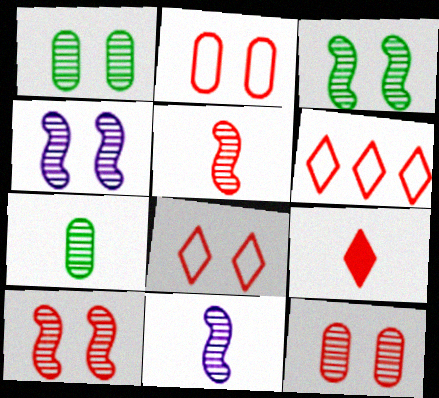[[3, 4, 10]]